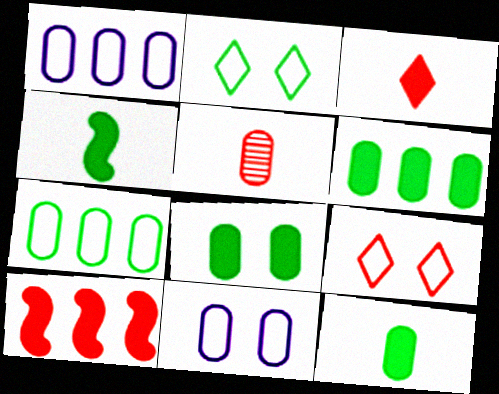[[1, 5, 8], 
[5, 6, 11], 
[5, 9, 10], 
[6, 8, 12]]